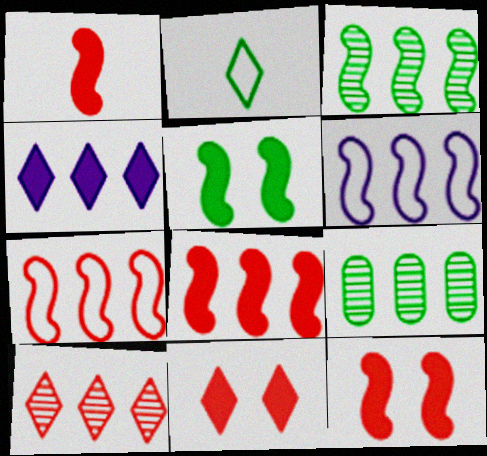[[1, 8, 12], 
[2, 5, 9], 
[3, 6, 8], 
[4, 7, 9]]